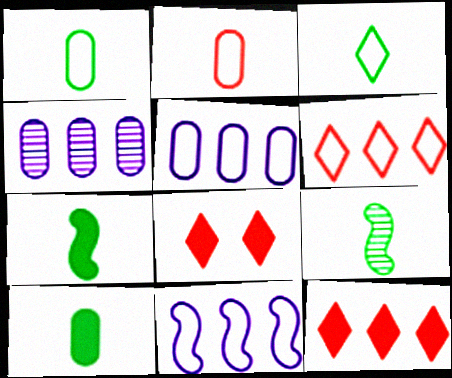[[3, 9, 10], 
[5, 8, 9]]